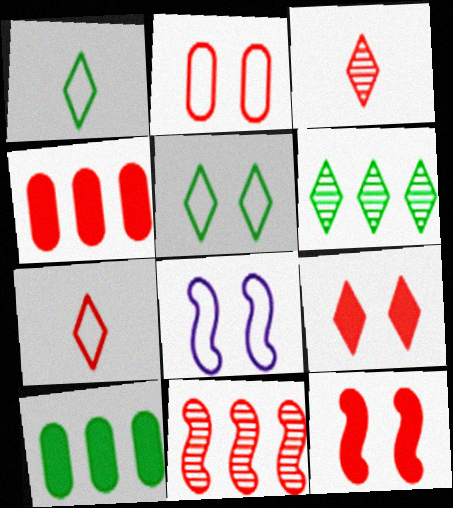[[2, 5, 8], 
[3, 8, 10]]